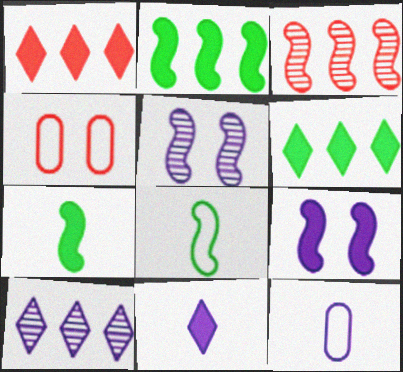[[3, 8, 9], 
[4, 7, 10], 
[9, 10, 12]]